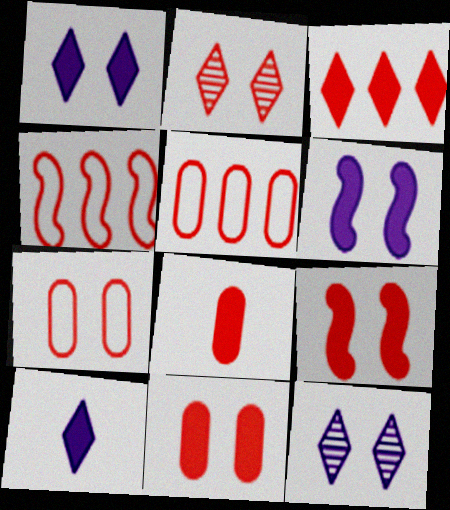[[2, 4, 8], 
[2, 7, 9], 
[3, 8, 9]]